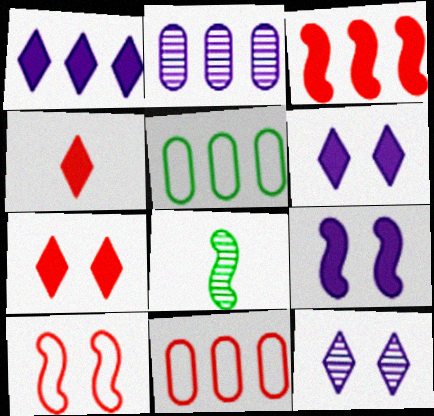[[6, 8, 11]]